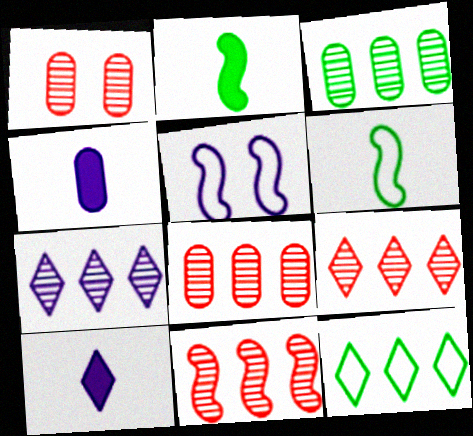[[2, 5, 11], 
[3, 7, 11], 
[4, 5, 7], 
[8, 9, 11]]